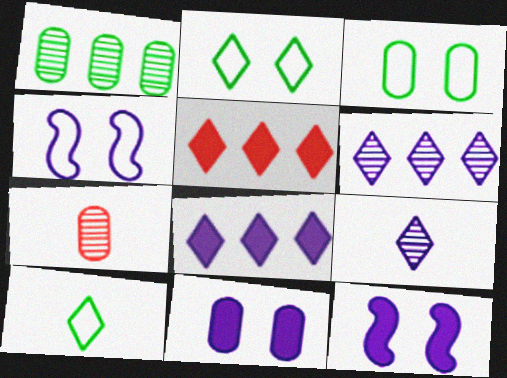[[2, 5, 9]]